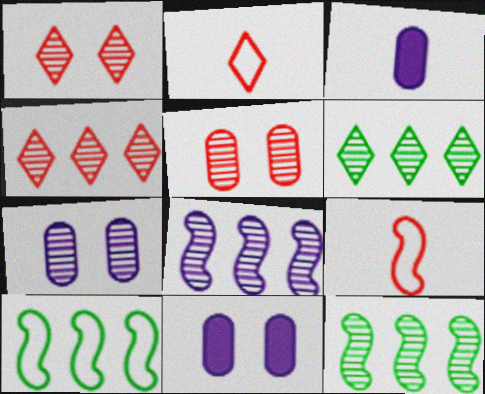[[1, 3, 10], 
[2, 11, 12], 
[6, 9, 11]]